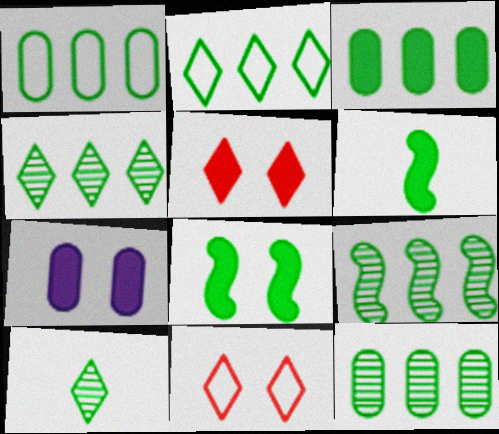[[1, 3, 12], 
[1, 8, 10], 
[2, 3, 9], 
[4, 9, 12], 
[5, 7, 8]]